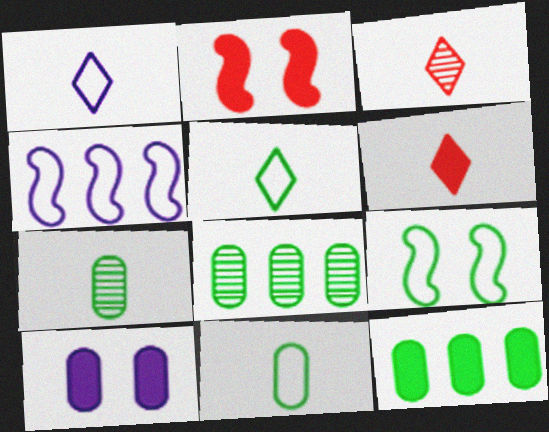[[1, 2, 8]]